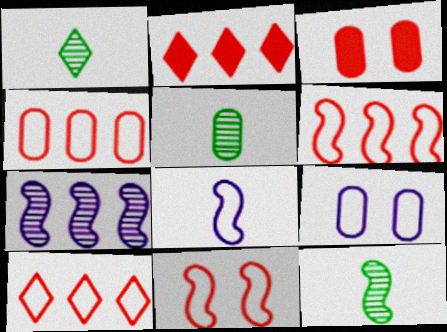[[1, 5, 12], 
[2, 9, 12], 
[4, 6, 10]]